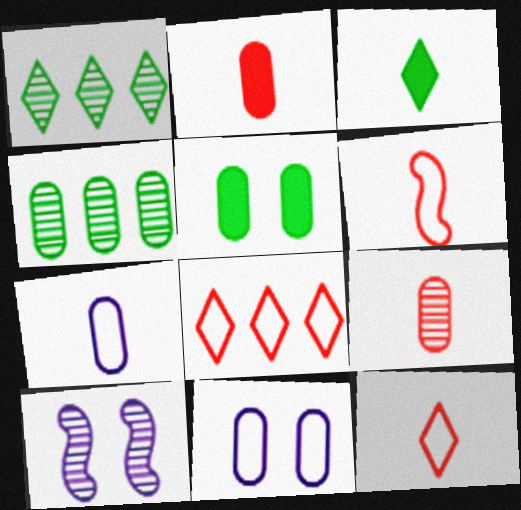[[1, 9, 10], 
[2, 4, 11]]